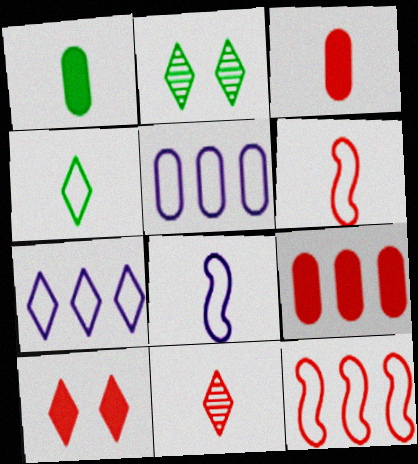[[1, 8, 11], 
[2, 8, 9], 
[3, 6, 11]]